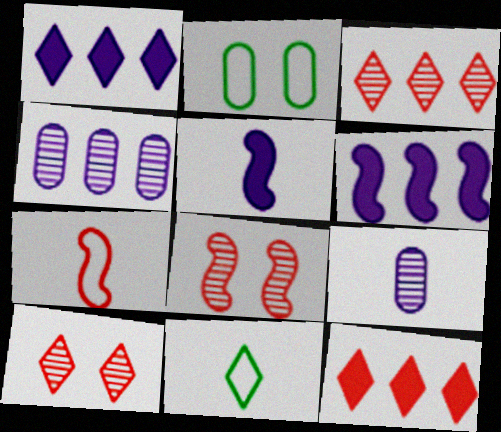[[1, 10, 11], 
[2, 3, 5]]